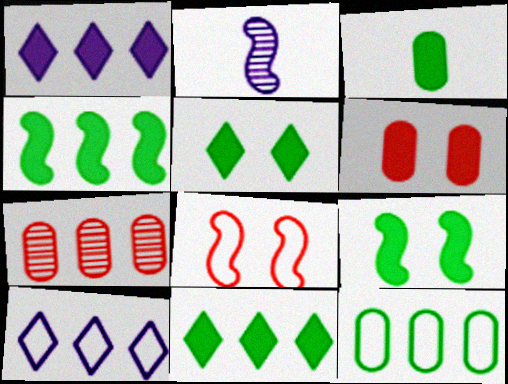[[2, 4, 8], 
[3, 4, 5], 
[3, 9, 11], 
[4, 7, 10]]